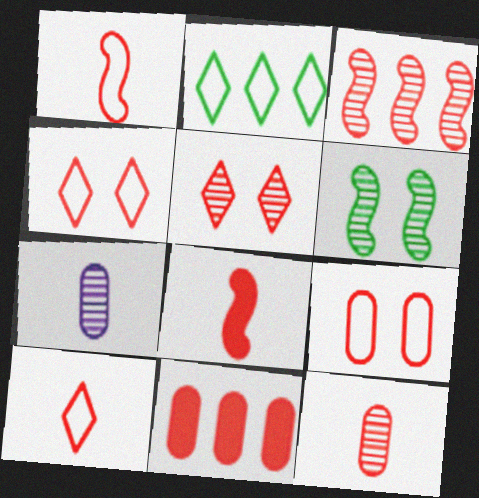[[1, 5, 11], 
[3, 5, 12], 
[8, 10, 12], 
[9, 11, 12]]